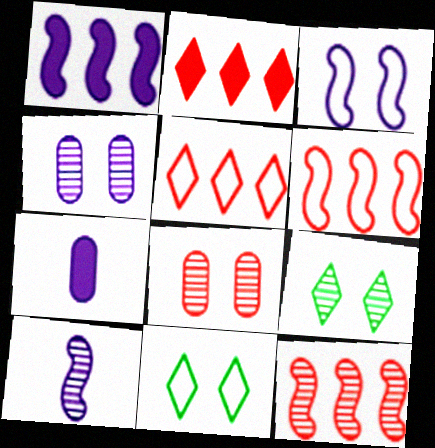[[1, 3, 10], 
[6, 7, 9], 
[7, 11, 12]]